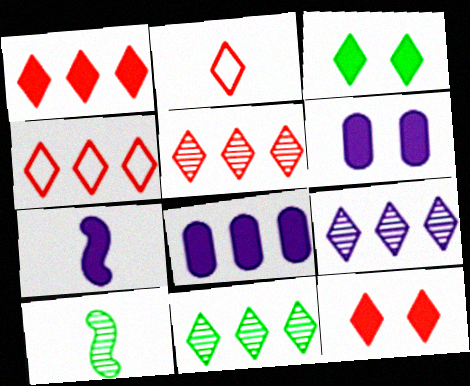[[1, 4, 5], 
[2, 3, 9], 
[2, 5, 12], 
[4, 6, 10], 
[5, 9, 11]]